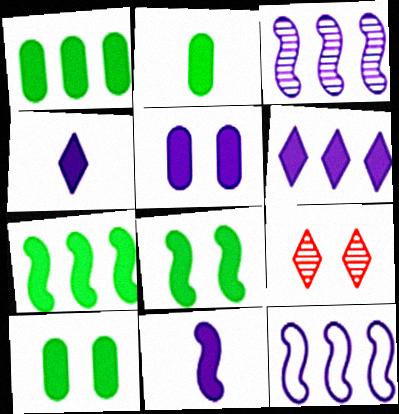[[1, 2, 10], 
[2, 9, 12], 
[5, 6, 11]]